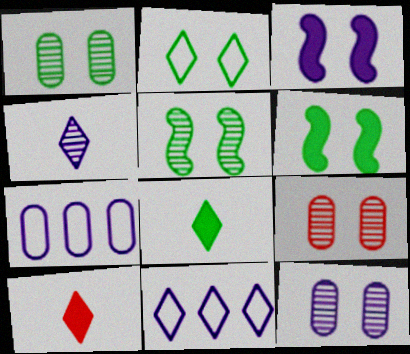[[1, 2, 6], 
[1, 9, 12], 
[2, 3, 9], 
[3, 4, 7], 
[5, 7, 10]]